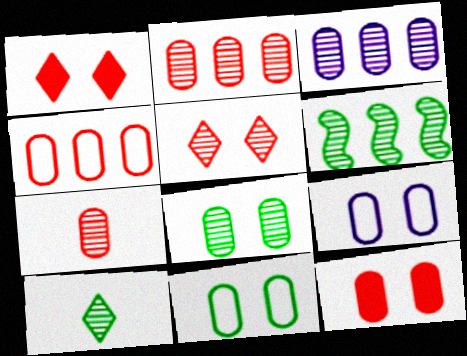[[3, 7, 8], 
[4, 7, 12], 
[6, 8, 10], 
[8, 9, 12]]